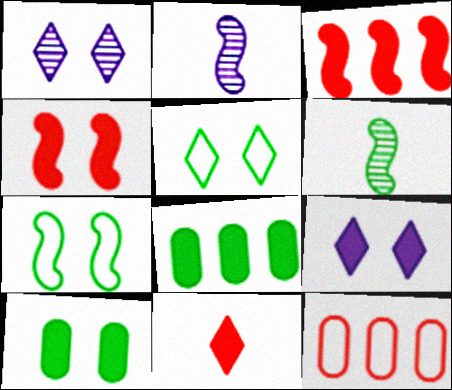[[2, 3, 7], 
[4, 9, 10], 
[5, 6, 8], 
[6, 9, 12]]